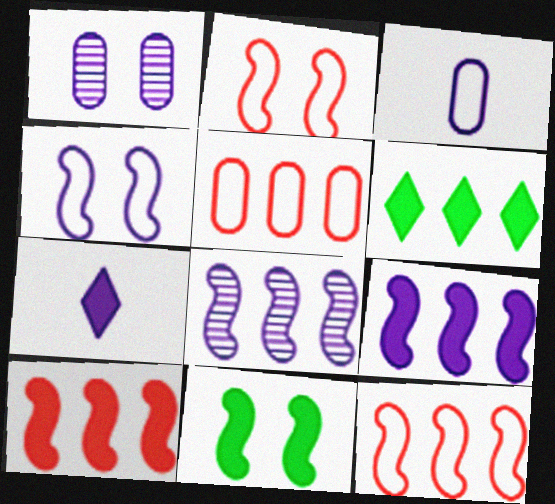[[5, 6, 8]]